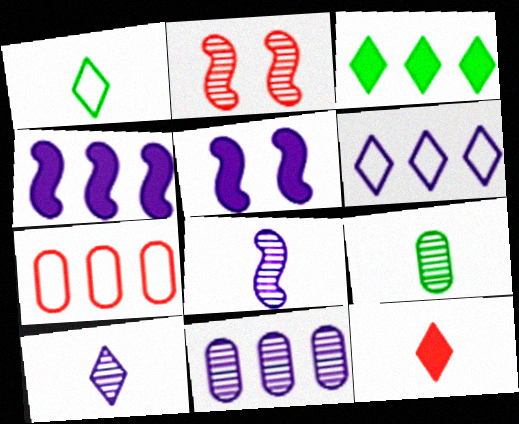[[1, 10, 12], 
[2, 7, 12], 
[4, 6, 11]]